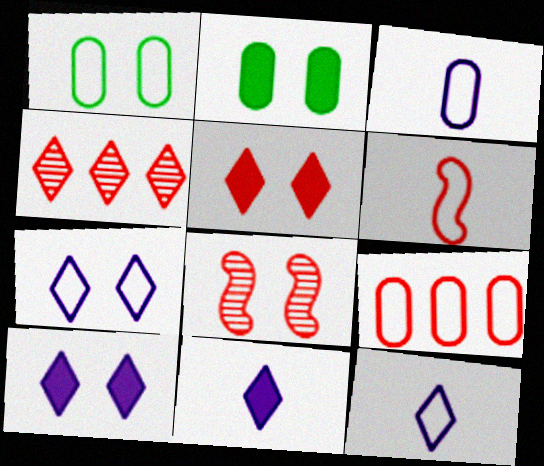[[1, 3, 9], 
[1, 8, 10], 
[2, 7, 8]]